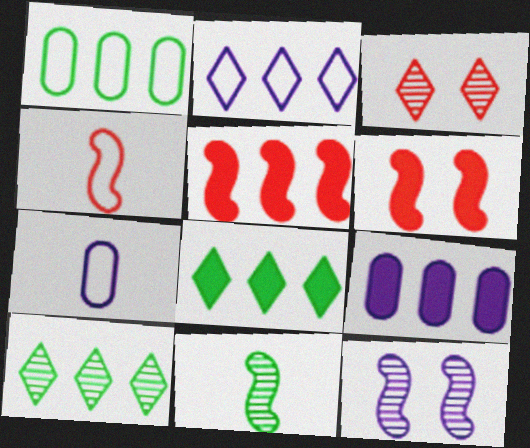[[5, 8, 9], 
[6, 7, 10]]